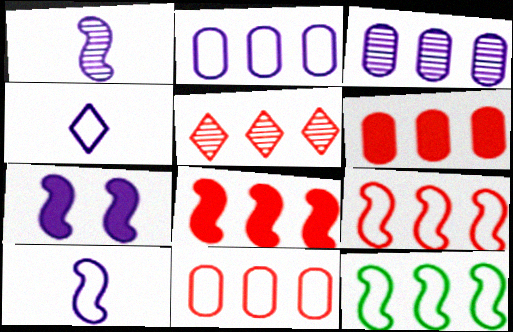[[3, 4, 7], 
[5, 6, 9], 
[5, 8, 11]]